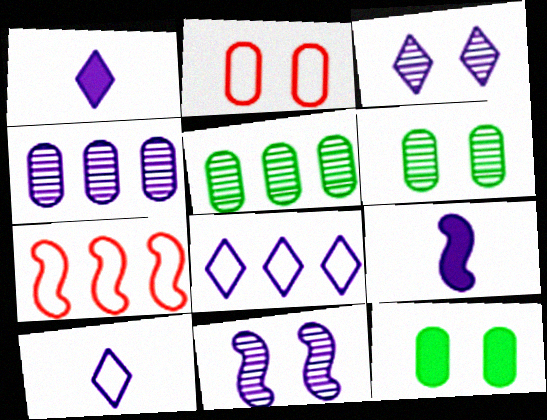[[1, 3, 8], 
[1, 6, 7]]